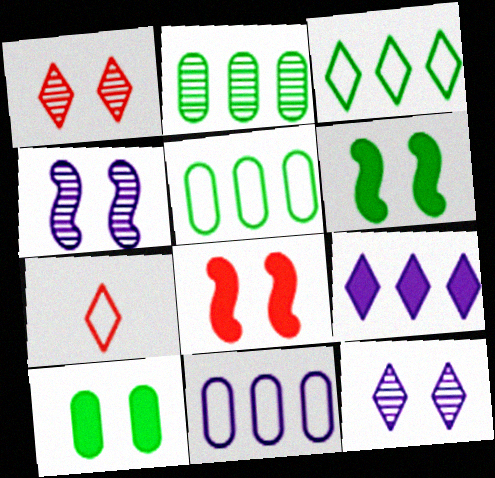[]